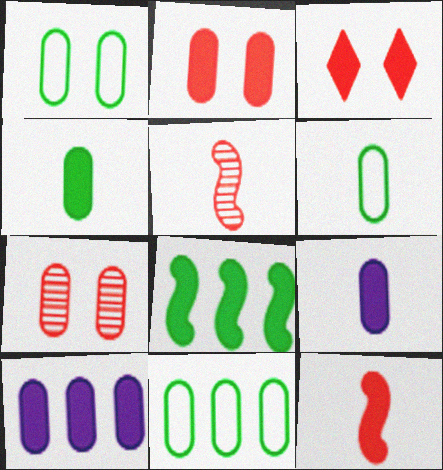[[1, 6, 11], 
[2, 4, 10], 
[3, 8, 9], 
[6, 7, 10], 
[7, 9, 11]]